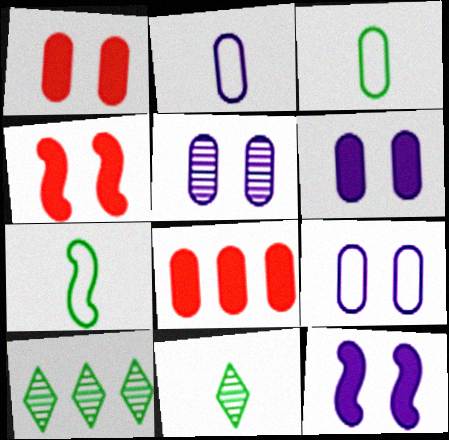[[2, 4, 10], 
[3, 5, 8], 
[5, 6, 9]]